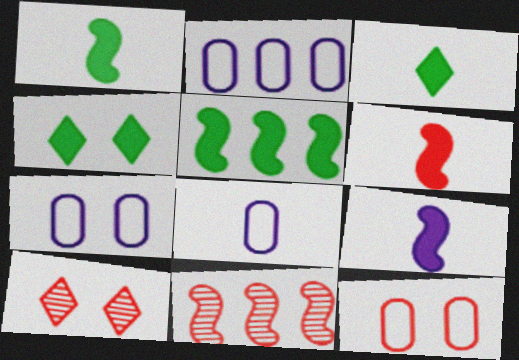[[1, 2, 10], 
[1, 6, 9], 
[2, 7, 8], 
[3, 7, 11], 
[4, 8, 11], 
[5, 8, 10]]